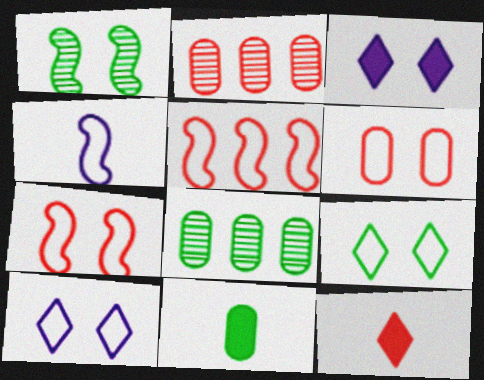[[1, 3, 6], 
[2, 7, 12]]